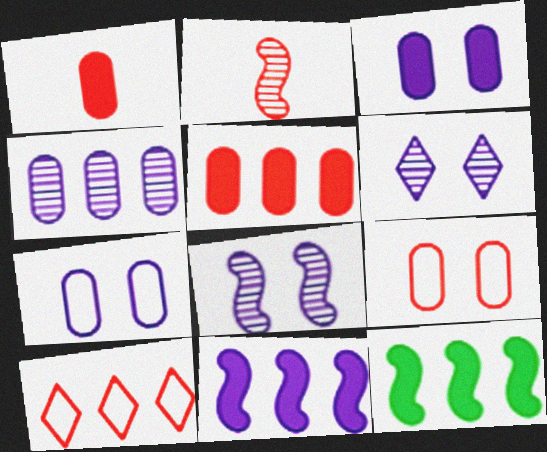[[4, 10, 12]]